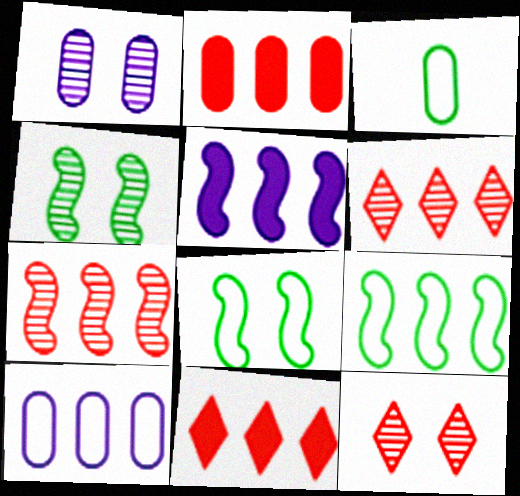[[1, 2, 3], 
[1, 4, 12], 
[3, 5, 12], 
[5, 7, 9]]